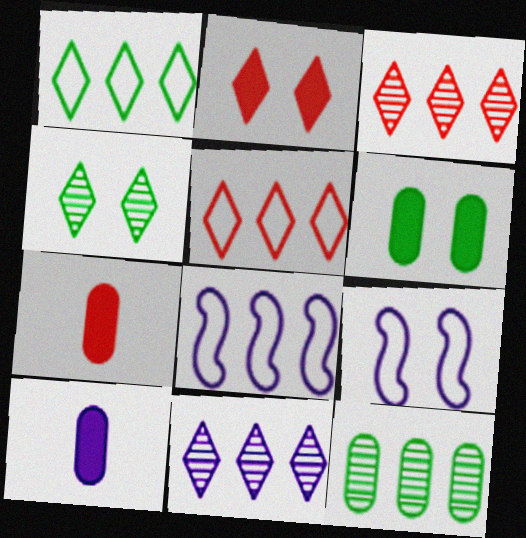[[4, 7, 8], 
[9, 10, 11]]